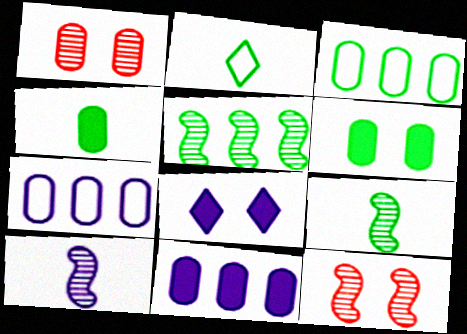[[1, 4, 7], 
[2, 4, 9], 
[2, 5, 6], 
[2, 11, 12], 
[5, 10, 12], 
[7, 8, 10]]